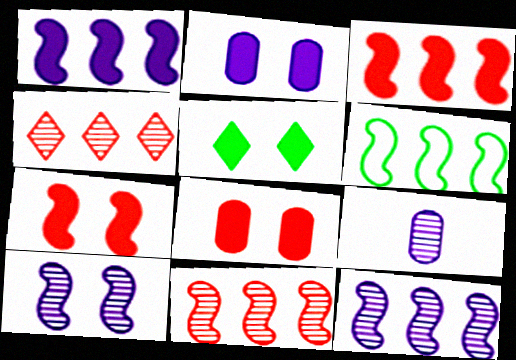[[1, 6, 11], 
[2, 5, 7], 
[3, 6, 12]]